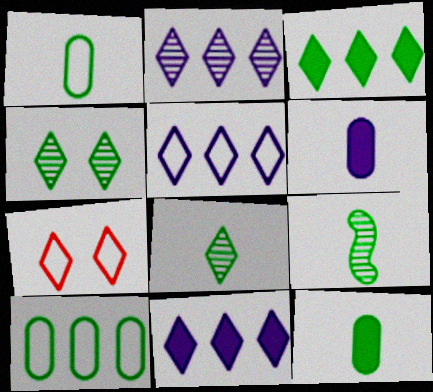[[2, 5, 11], 
[7, 8, 11]]